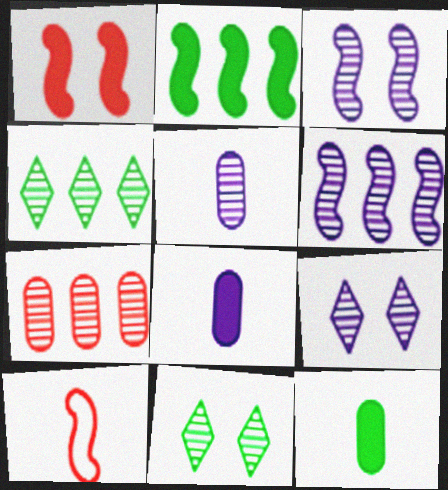[[2, 3, 10], 
[4, 6, 7], 
[5, 6, 9]]